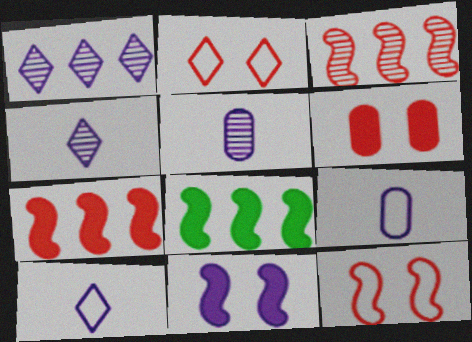[[1, 9, 11], 
[2, 5, 8]]